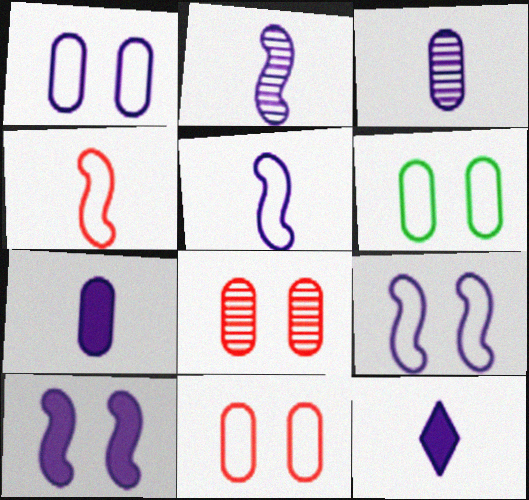[[1, 6, 11], 
[3, 5, 12]]